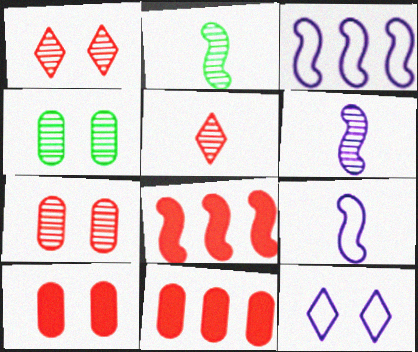[[2, 11, 12]]